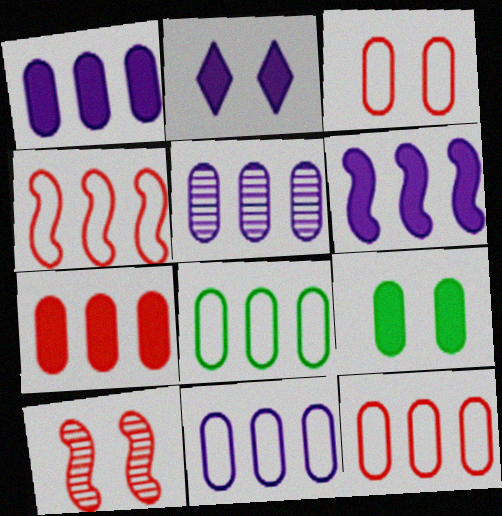[[1, 5, 11], 
[5, 7, 8], 
[8, 11, 12]]